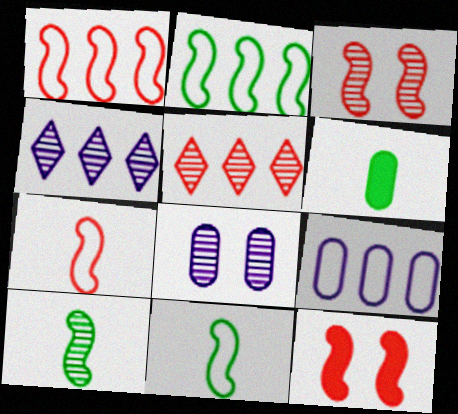[[5, 8, 10]]